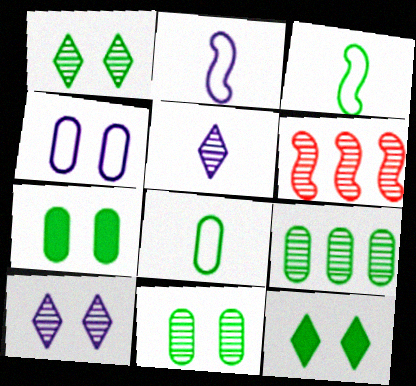[[3, 9, 12], 
[5, 6, 11], 
[7, 8, 9]]